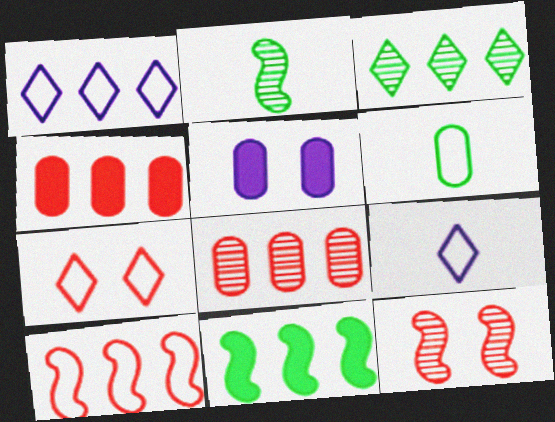[[1, 8, 11], 
[5, 6, 8]]